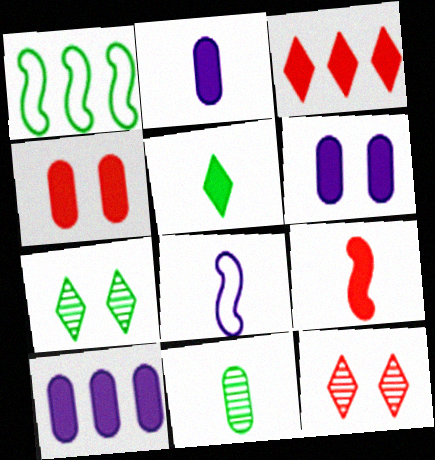[[1, 2, 12], 
[2, 5, 9], 
[2, 6, 10], 
[3, 4, 9]]